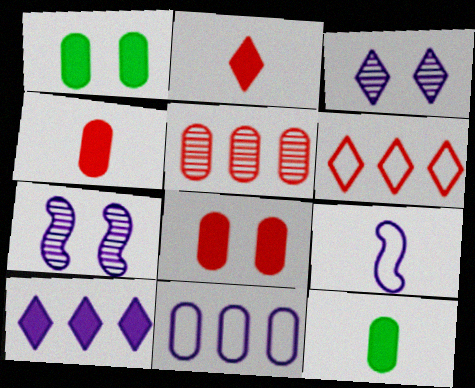[[6, 7, 12]]